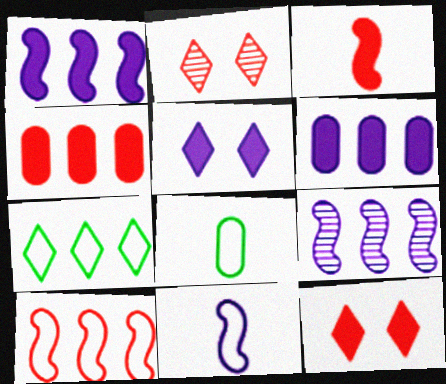[[1, 2, 8], 
[3, 4, 12], 
[4, 7, 9], 
[8, 9, 12]]